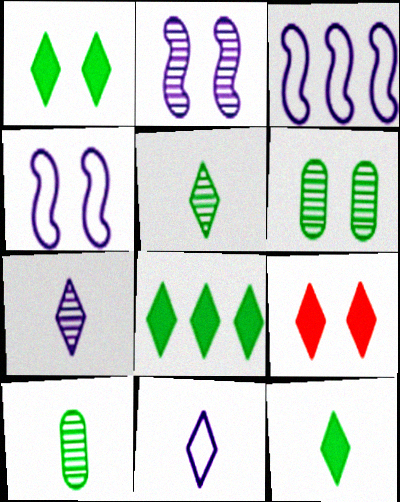[[1, 8, 12], 
[3, 9, 10], 
[4, 6, 9]]